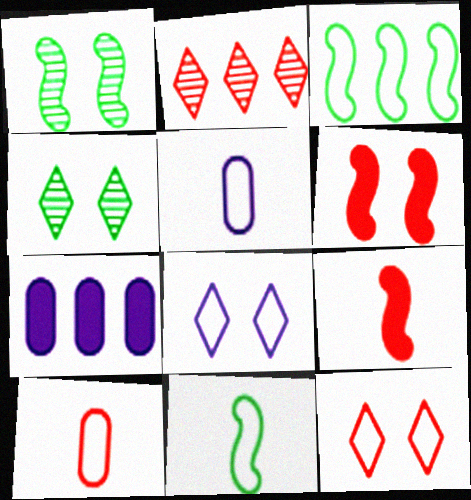[[2, 3, 7], 
[2, 6, 10], 
[3, 5, 12], 
[3, 8, 10]]